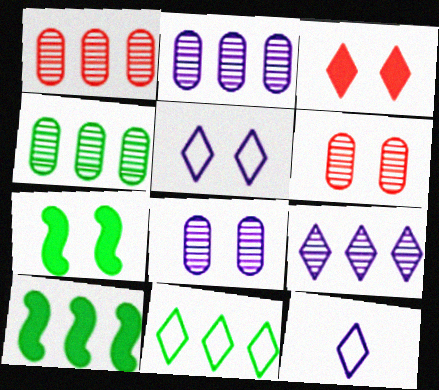[[1, 2, 4], 
[1, 7, 12], 
[4, 10, 11], 
[5, 6, 7], 
[6, 10, 12]]